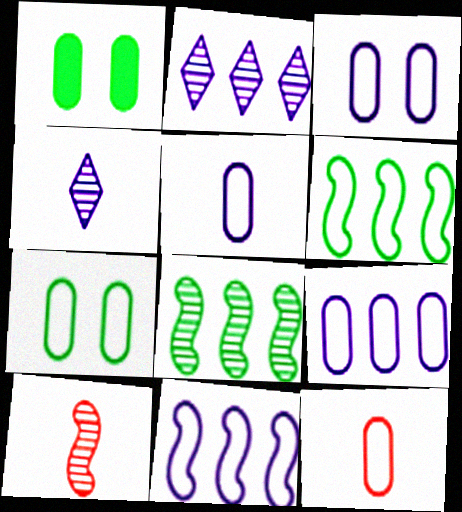[[3, 5, 9], 
[7, 9, 12]]